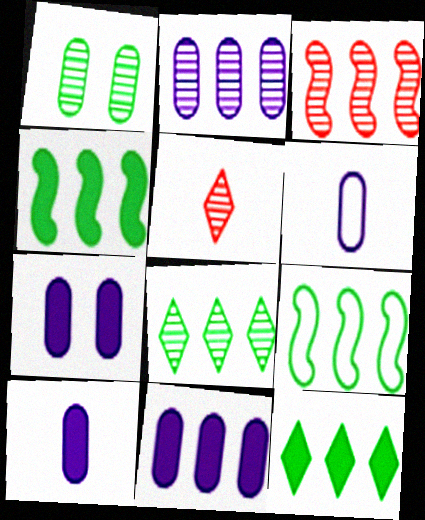[[2, 3, 8], 
[2, 6, 7], 
[5, 7, 9], 
[7, 10, 11]]